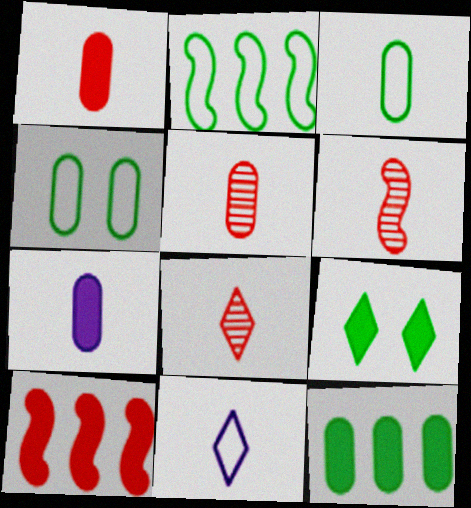[[3, 5, 7], 
[5, 6, 8], 
[7, 9, 10]]